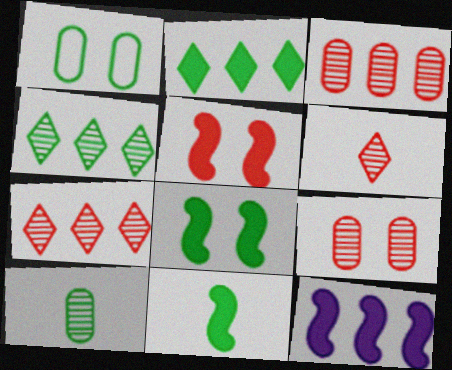[[1, 4, 11], 
[1, 6, 12], 
[5, 11, 12]]